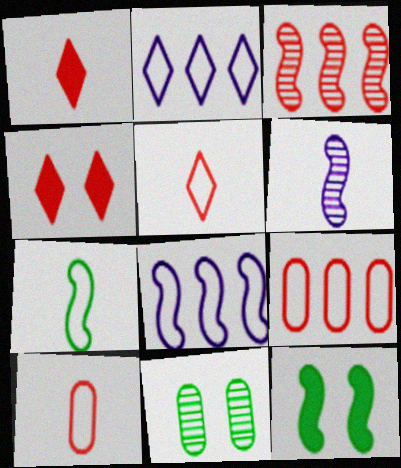[[1, 8, 11], 
[3, 4, 10]]